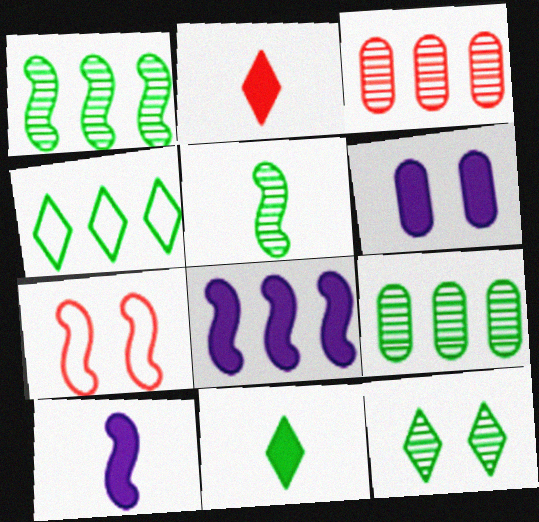[[1, 7, 10], 
[2, 3, 7], 
[3, 4, 8], 
[4, 11, 12], 
[5, 7, 8], 
[5, 9, 12], 
[6, 7, 12]]